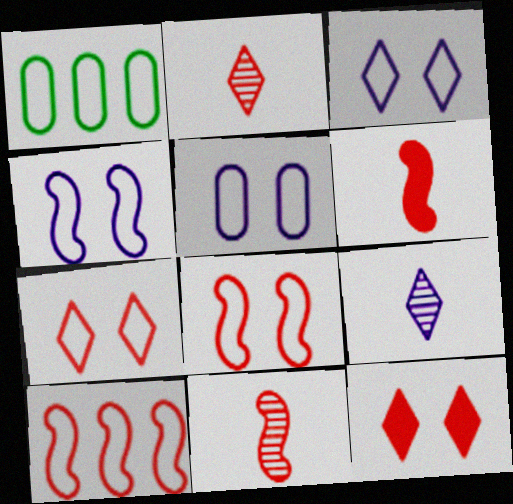[[3, 4, 5]]